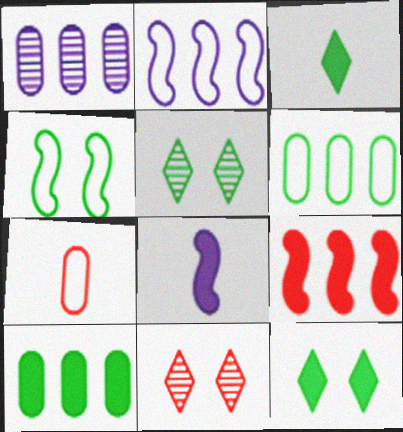[[6, 8, 11], 
[7, 9, 11]]